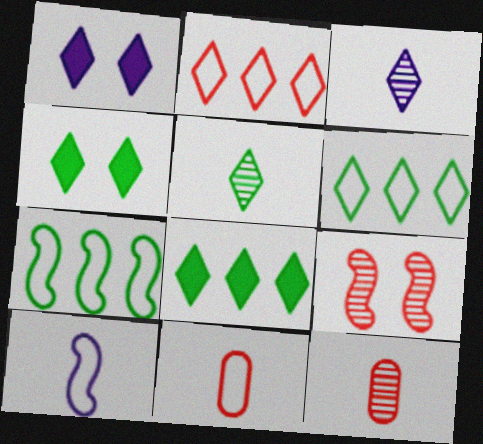[[1, 2, 5], 
[1, 7, 12], 
[2, 3, 4], 
[4, 5, 6]]